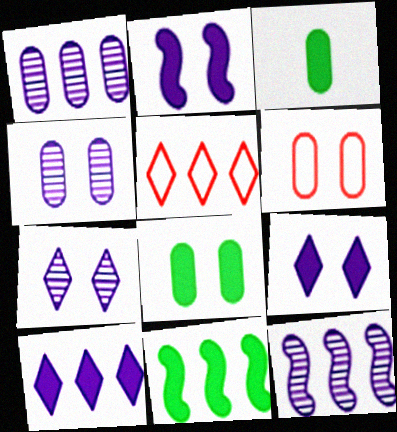[[1, 3, 6], 
[1, 5, 11], 
[4, 6, 8]]